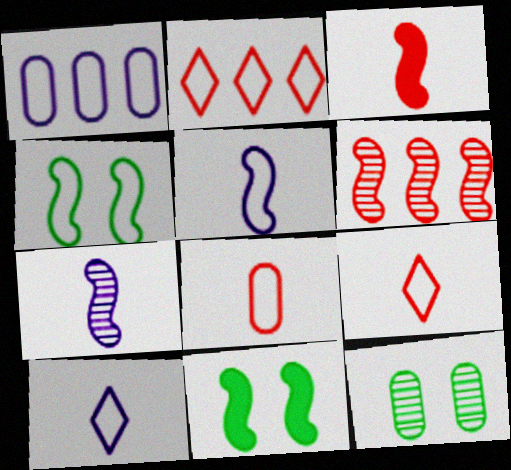[[1, 4, 9], 
[5, 6, 11]]